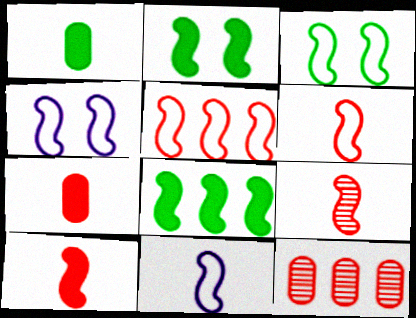[[3, 5, 11], 
[4, 8, 9], 
[6, 9, 10]]